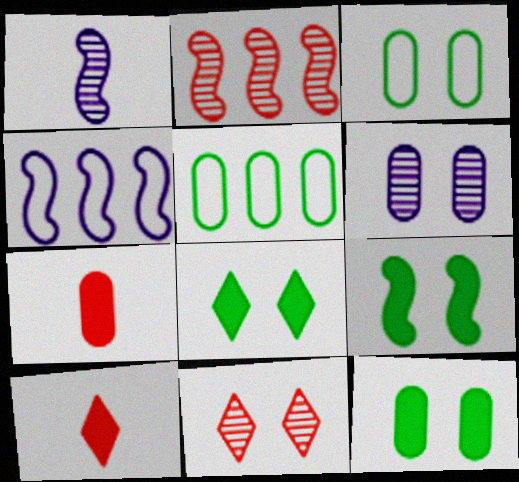[[5, 6, 7], 
[8, 9, 12]]